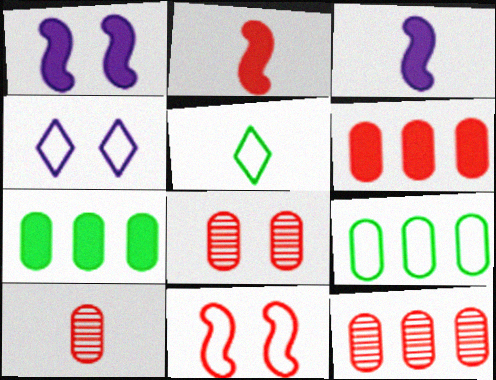[[1, 5, 12], 
[3, 5, 10], 
[8, 10, 12]]